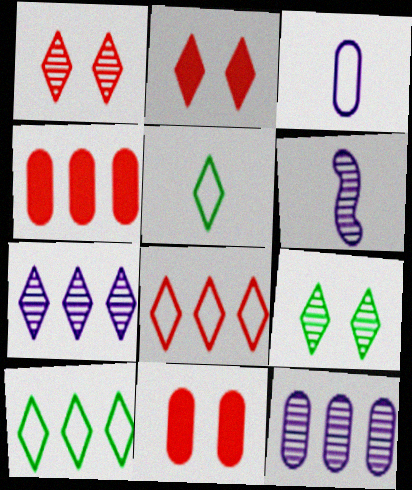[[2, 5, 7], 
[6, 10, 11]]